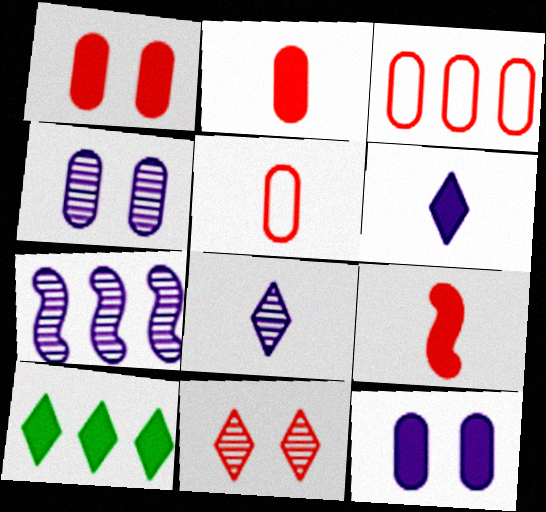[[3, 7, 10], 
[3, 9, 11], 
[4, 7, 8], 
[9, 10, 12]]